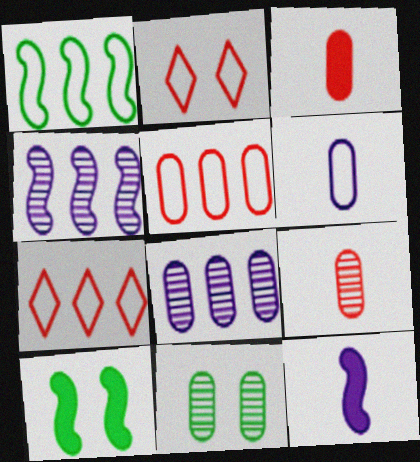[[1, 2, 6], 
[7, 11, 12], 
[8, 9, 11]]